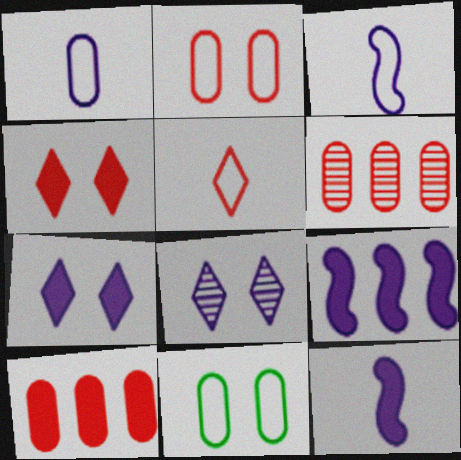[[1, 8, 9]]